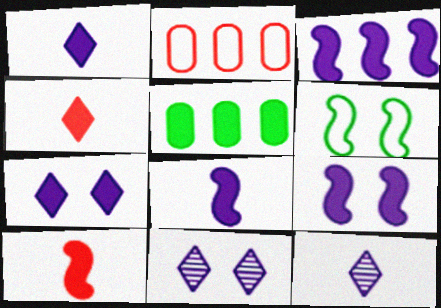[[3, 8, 9], 
[4, 5, 9], 
[5, 7, 10]]